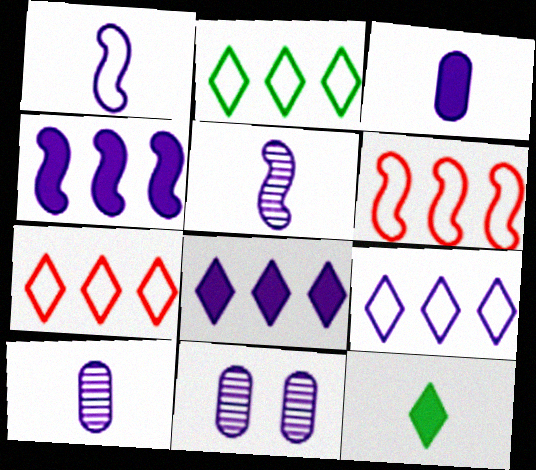[[1, 8, 11], 
[2, 7, 9], 
[6, 11, 12]]